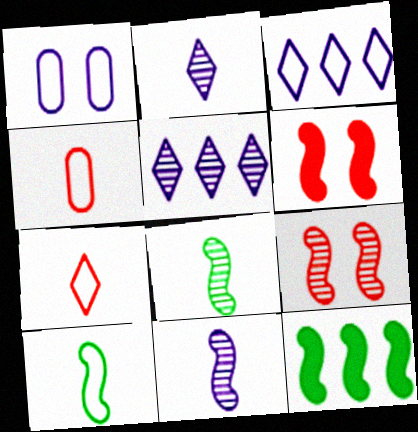[]